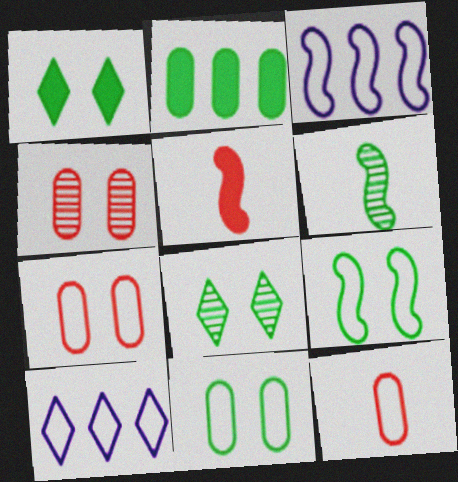[[9, 10, 12]]